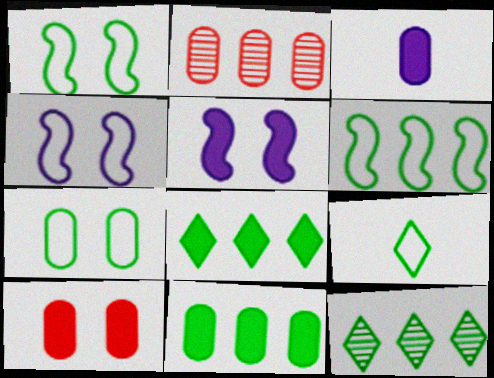[[2, 3, 7], 
[2, 5, 9], 
[3, 10, 11], 
[6, 7, 9], 
[6, 11, 12]]